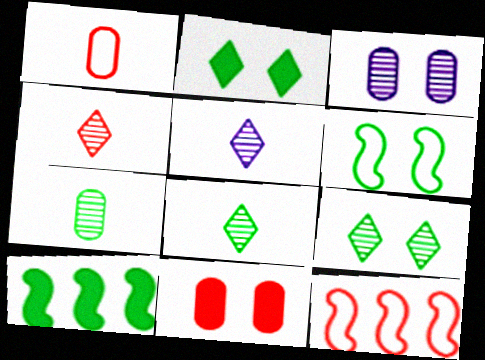[[4, 5, 8], 
[4, 11, 12]]